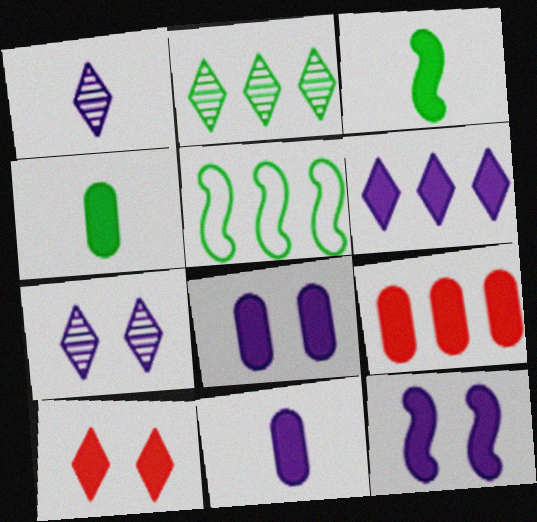[[4, 8, 9], 
[6, 11, 12]]